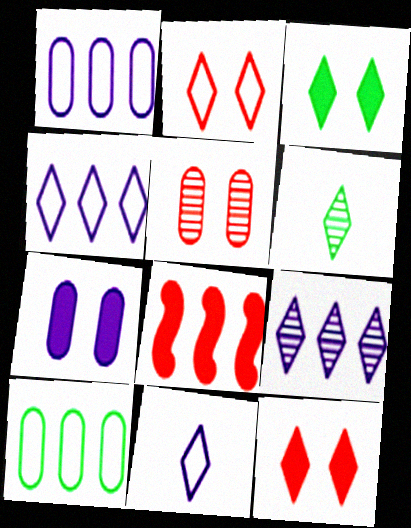[[4, 6, 12], 
[8, 9, 10]]